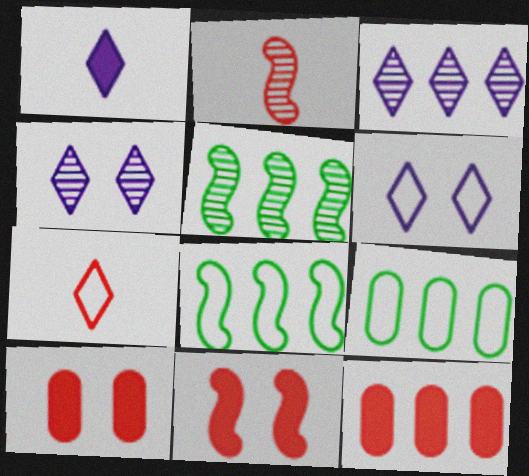[[1, 3, 6], 
[3, 8, 12]]